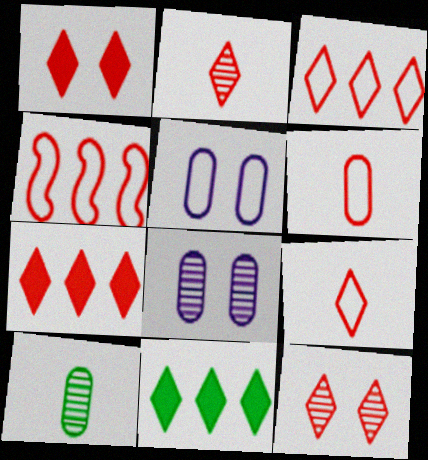[[1, 2, 3], 
[7, 9, 12]]